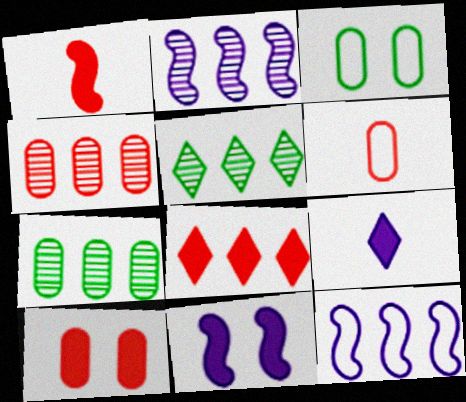[[1, 8, 10], 
[2, 4, 5], 
[4, 6, 10], 
[5, 6, 11], 
[7, 8, 12]]